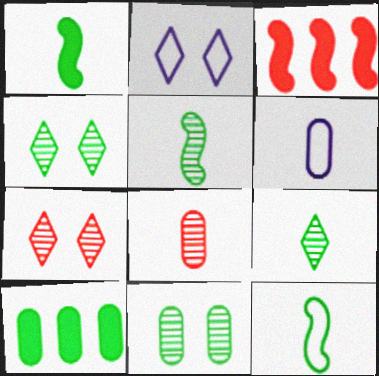[[1, 5, 12], 
[3, 4, 6], 
[4, 10, 12]]